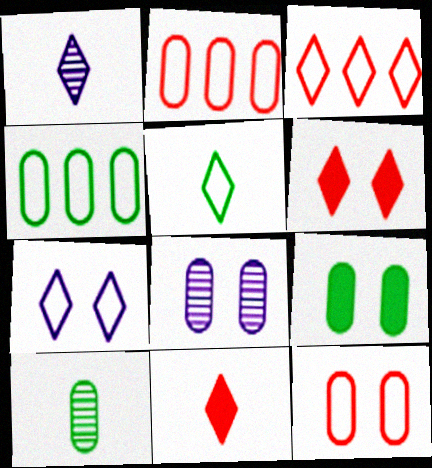[[1, 5, 11], 
[3, 5, 7], 
[4, 9, 10], 
[8, 9, 12]]